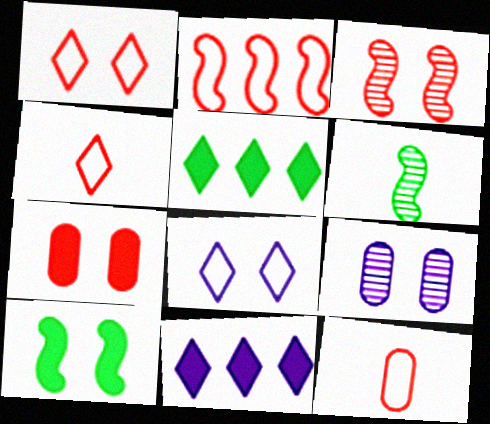[[1, 2, 12], 
[1, 3, 7], 
[1, 9, 10]]